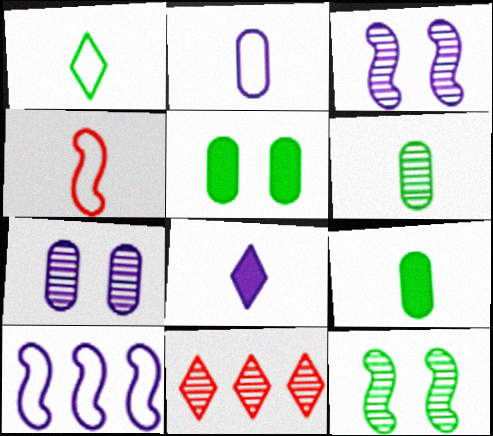[[1, 2, 4], 
[3, 6, 11], 
[4, 6, 8], 
[7, 8, 10]]